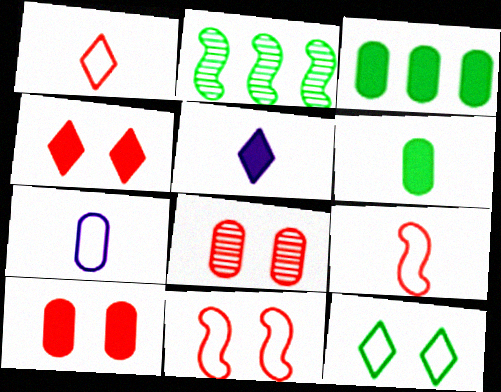[[2, 4, 7], 
[2, 6, 12], 
[3, 7, 8], 
[4, 8, 11]]